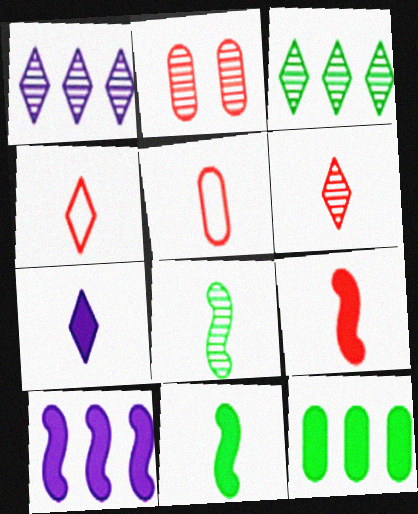[[1, 2, 8], 
[5, 6, 9], 
[5, 7, 8]]